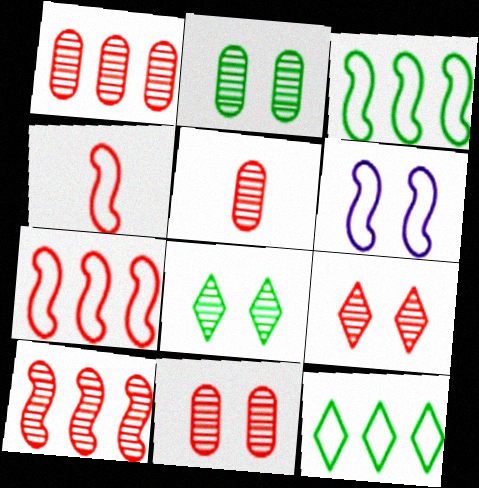[[1, 5, 11], 
[3, 4, 6], 
[5, 9, 10]]